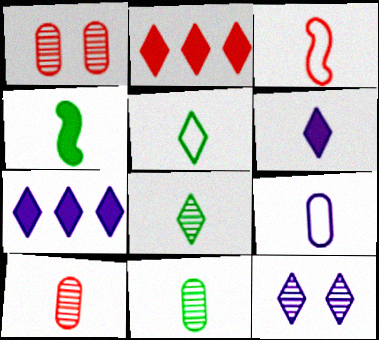[[1, 2, 3], 
[2, 5, 12], 
[3, 5, 9], 
[3, 6, 11], 
[4, 5, 11]]